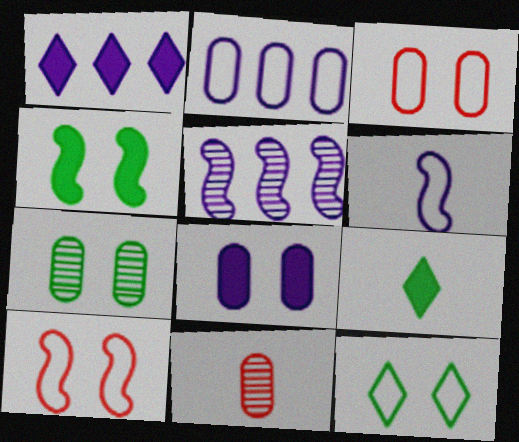[[1, 2, 5], 
[3, 5, 9], 
[3, 7, 8], 
[4, 7, 12], 
[6, 9, 11]]